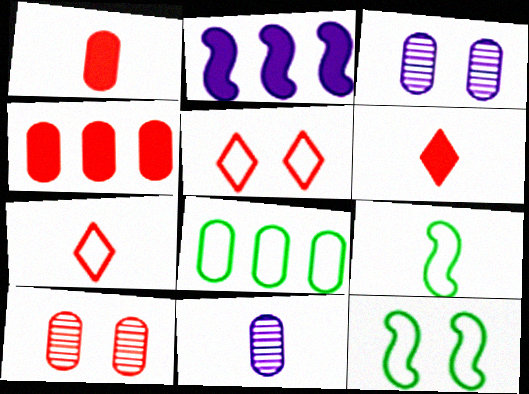[[1, 3, 8], 
[6, 9, 11]]